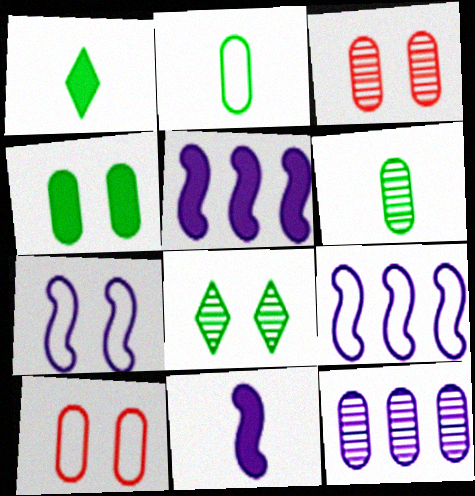[[1, 3, 9], 
[3, 6, 12]]